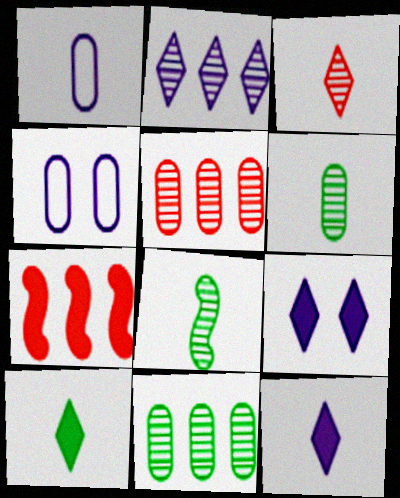[]